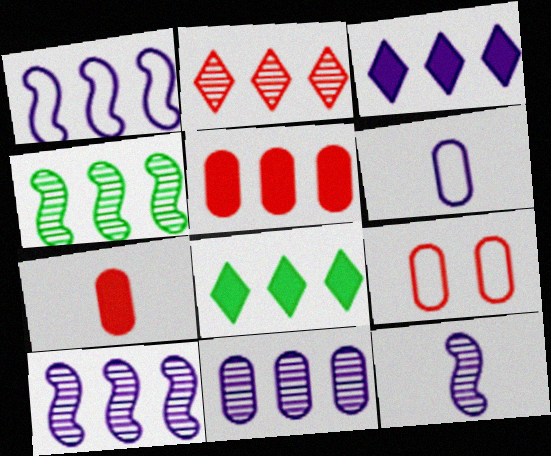[[1, 3, 11], 
[2, 4, 11], 
[8, 9, 12]]